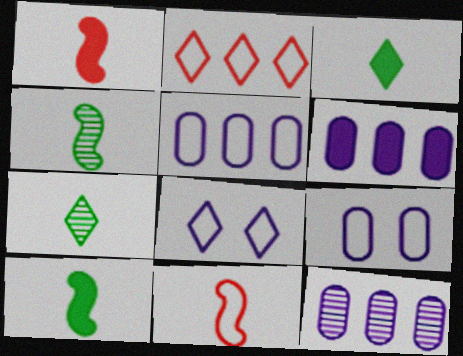[[5, 6, 12]]